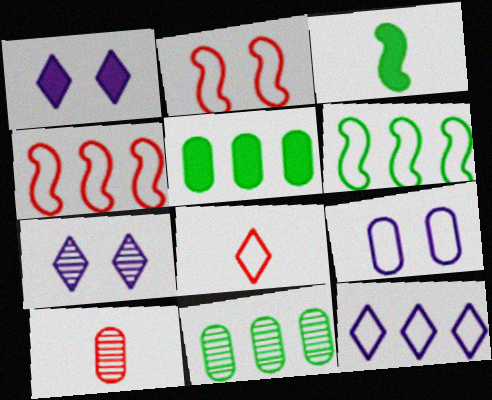[[1, 6, 10], 
[5, 9, 10], 
[6, 8, 9]]